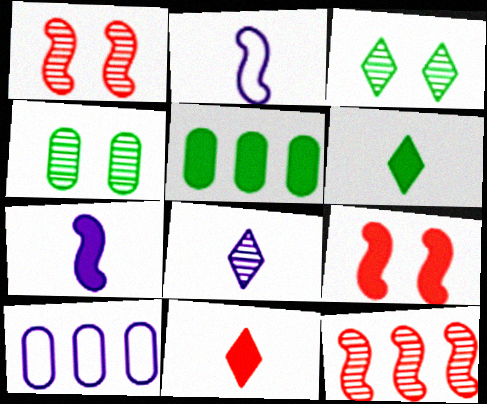[[1, 6, 10], 
[4, 8, 12]]